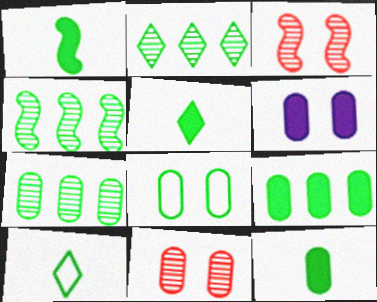[[1, 2, 8], 
[1, 5, 12], 
[2, 4, 7], 
[4, 5, 8], 
[6, 8, 11], 
[7, 8, 12]]